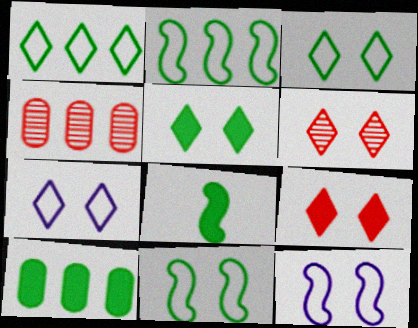[[4, 7, 8], 
[5, 6, 7], 
[5, 8, 10]]